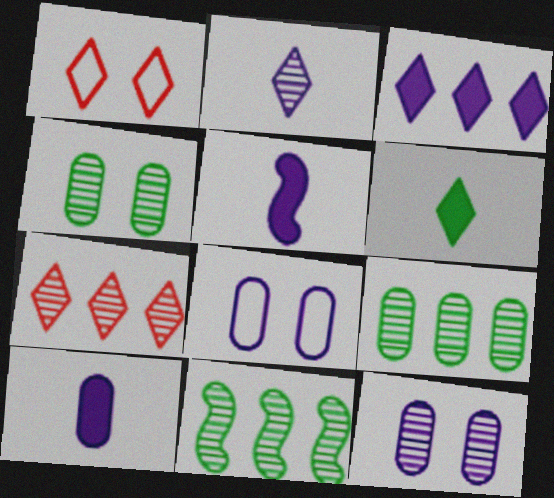[[1, 5, 9], 
[1, 10, 11]]